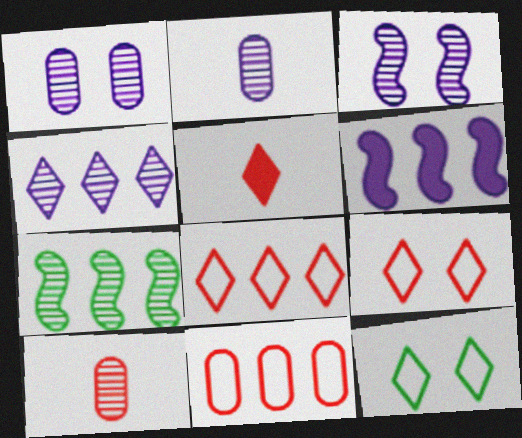[[2, 3, 4], 
[4, 5, 12], 
[6, 10, 12]]